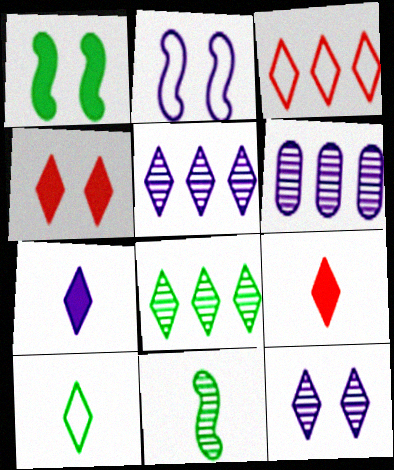[[2, 6, 7], 
[4, 5, 10]]